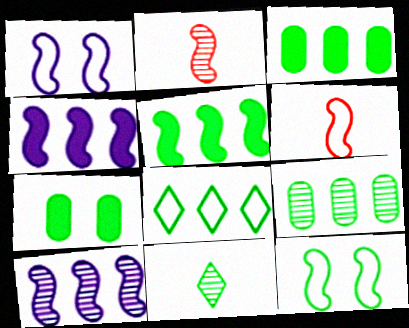[[1, 2, 5], 
[2, 4, 12], 
[3, 11, 12], 
[5, 8, 9]]